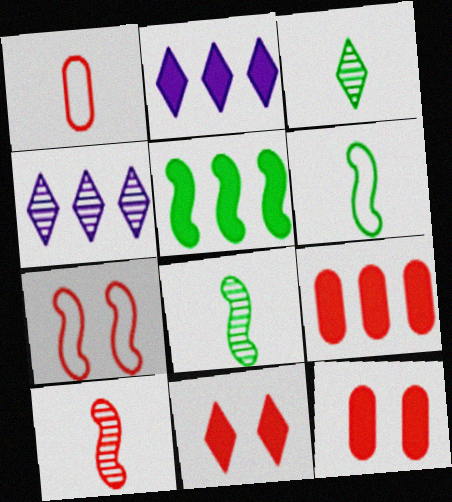[[2, 5, 9], 
[4, 6, 12]]